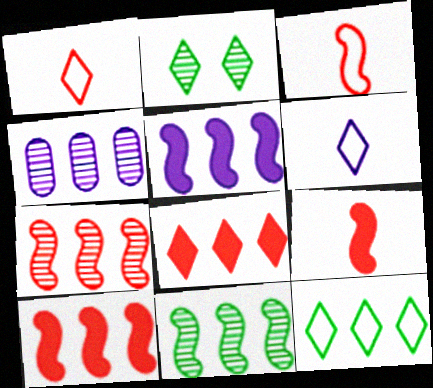[[2, 6, 8], 
[4, 10, 12]]